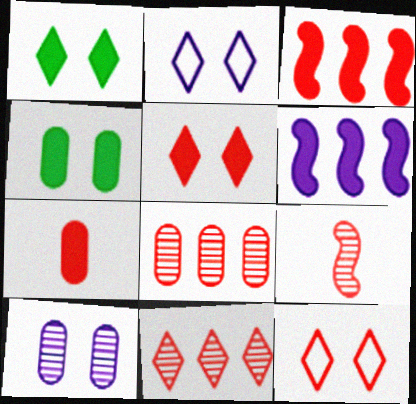[[1, 6, 7], 
[3, 5, 7]]